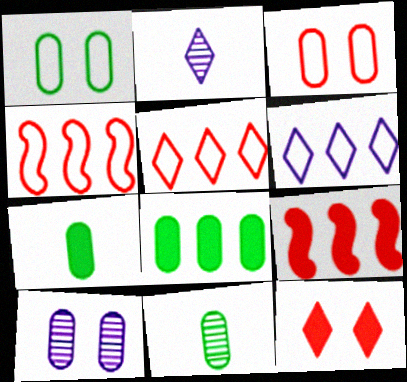[[1, 2, 9], 
[1, 8, 11]]